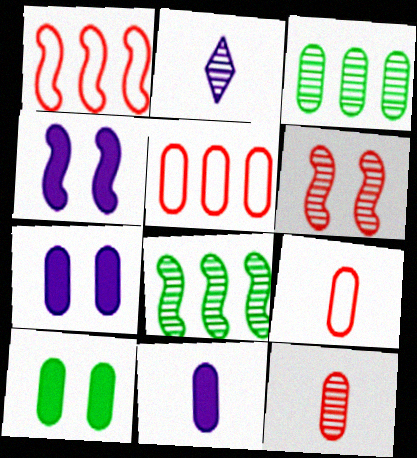[[1, 2, 10], 
[2, 3, 6], 
[3, 7, 9]]